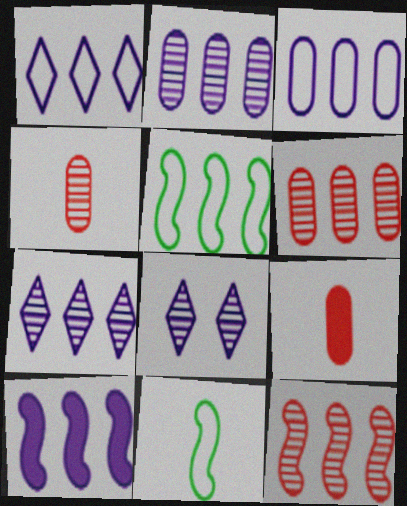[[1, 2, 10], 
[3, 7, 10], 
[5, 8, 9], 
[5, 10, 12]]